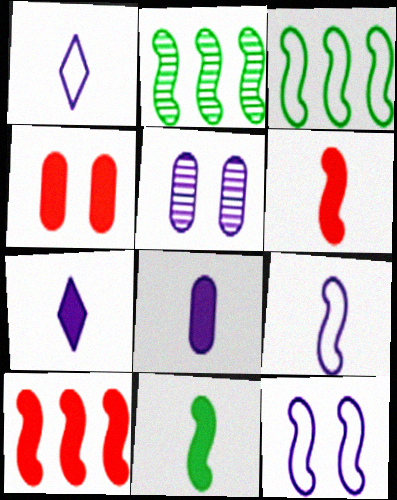[[1, 2, 4], 
[2, 6, 12]]